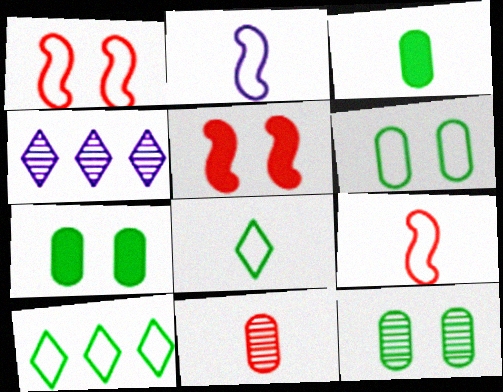[[1, 3, 4], 
[4, 7, 9], 
[6, 7, 12]]